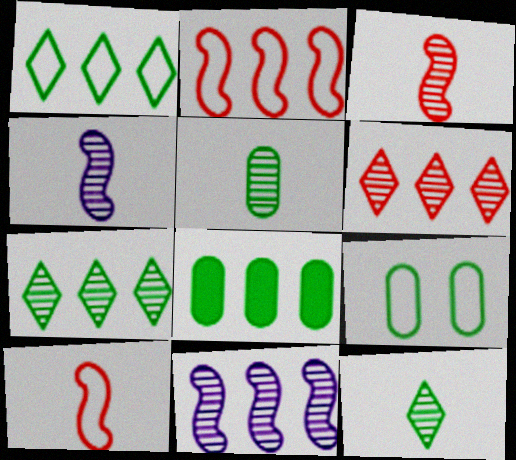[[5, 8, 9]]